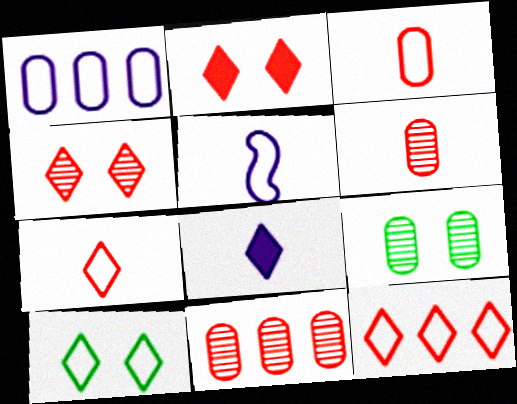[]